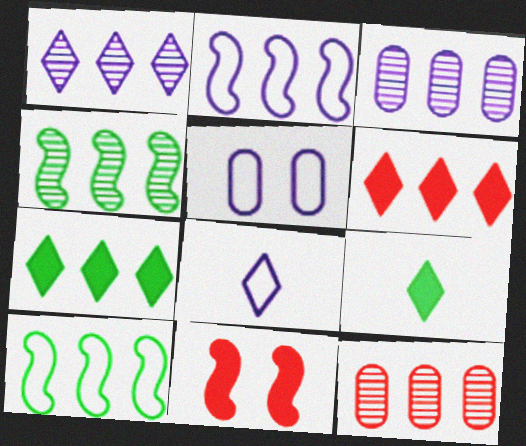[[1, 4, 12], 
[2, 5, 8], 
[2, 7, 12], 
[3, 6, 10]]